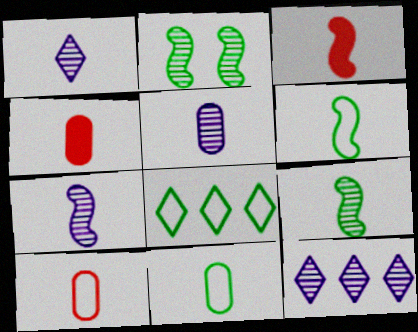[[1, 3, 11], 
[1, 4, 6], 
[1, 5, 7], 
[3, 6, 7], 
[4, 5, 11]]